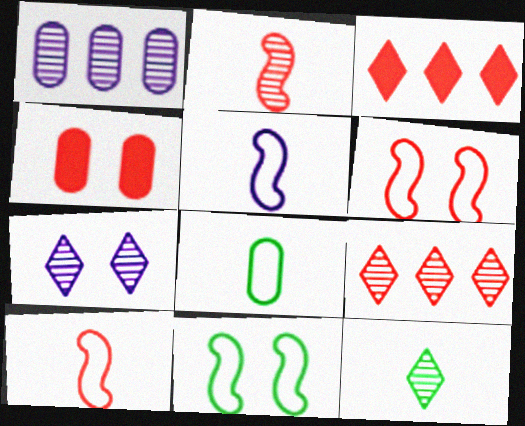[[1, 4, 8], 
[4, 7, 11], 
[4, 9, 10], 
[7, 9, 12]]